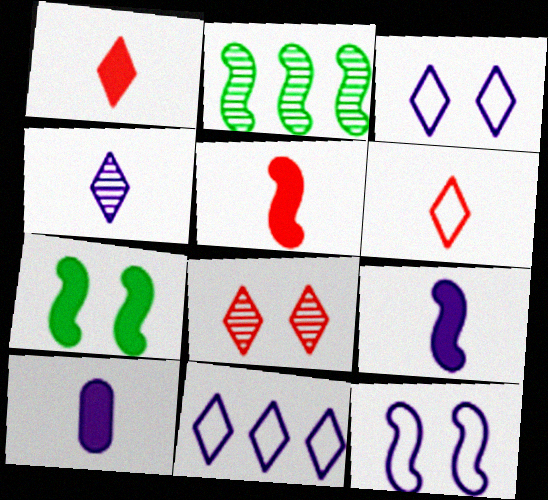[[2, 5, 12]]